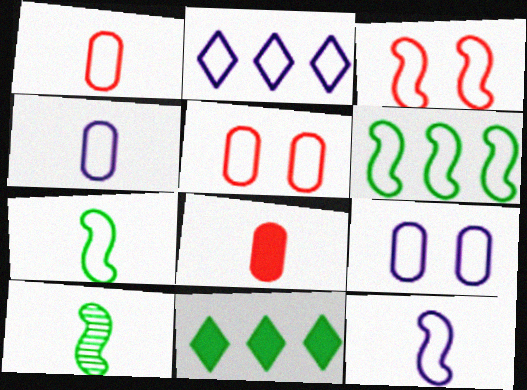[[2, 5, 7], 
[2, 9, 12], 
[3, 6, 12]]